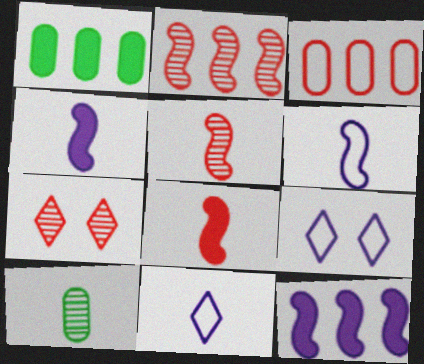[[1, 5, 9], 
[1, 6, 7], 
[3, 7, 8], 
[8, 10, 11]]